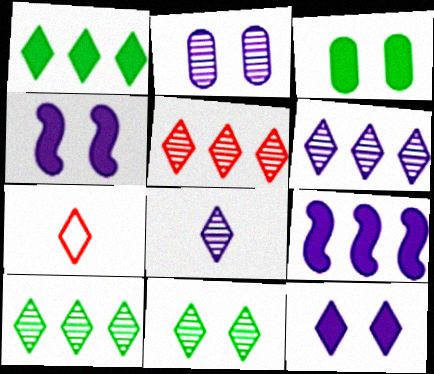[[5, 6, 10], 
[5, 8, 11], 
[7, 10, 12]]